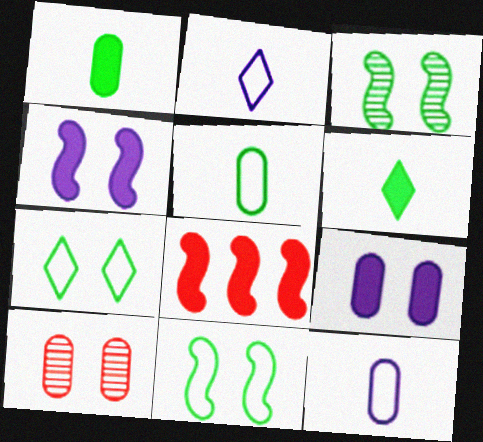[[4, 7, 10], 
[6, 8, 9]]